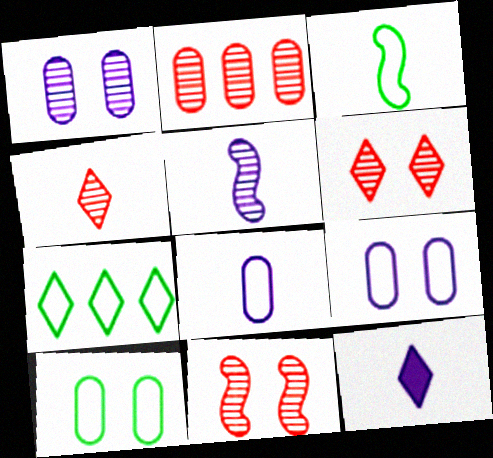[[2, 4, 11], 
[3, 7, 10], 
[5, 8, 12], 
[6, 7, 12]]